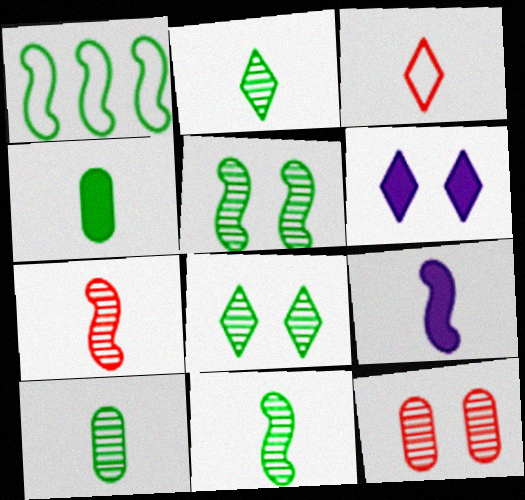[[1, 4, 8], 
[2, 10, 11], 
[3, 9, 10]]